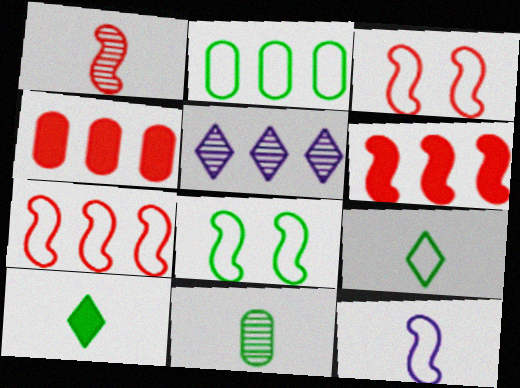[[1, 3, 6], 
[2, 5, 6], 
[2, 8, 9], 
[7, 8, 12]]